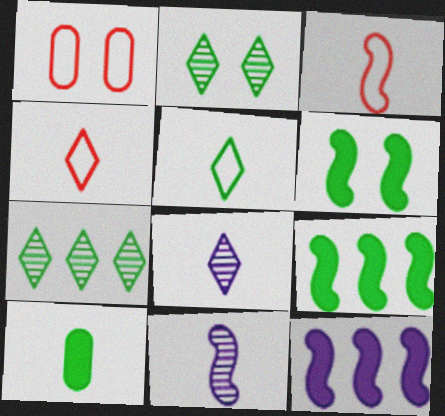[[1, 8, 9], 
[3, 8, 10], 
[4, 10, 11]]